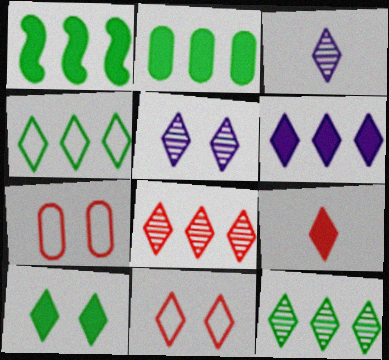[[1, 3, 7], 
[4, 5, 9], 
[4, 6, 8], 
[5, 10, 11], 
[6, 9, 10], 
[8, 9, 11]]